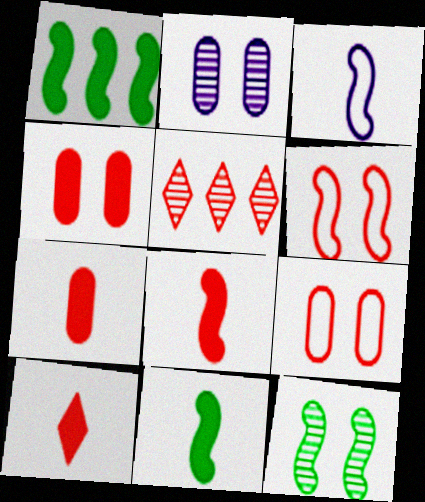[[5, 6, 7], 
[5, 8, 9], 
[7, 8, 10]]